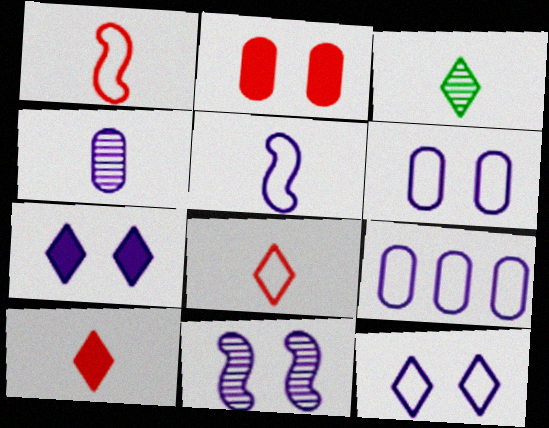[[5, 9, 12], 
[6, 7, 11]]